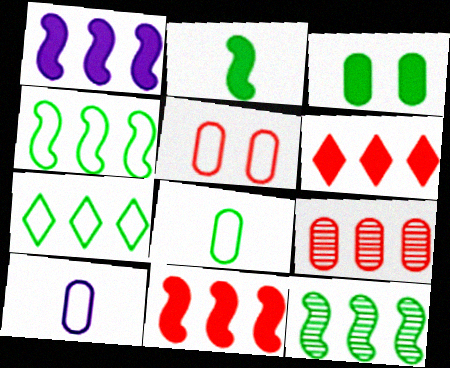[[1, 7, 9], 
[3, 9, 10]]